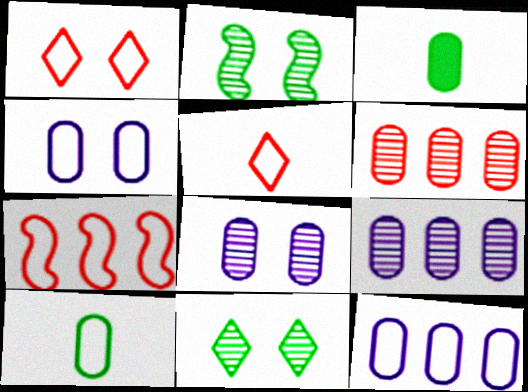[[3, 4, 6]]